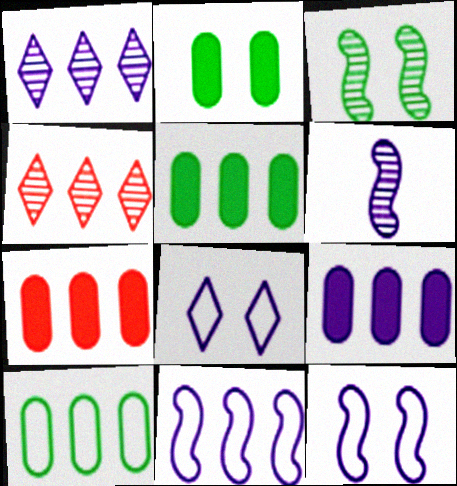[[1, 9, 11], 
[4, 5, 11], 
[5, 7, 9], 
[6, 8, 9]]